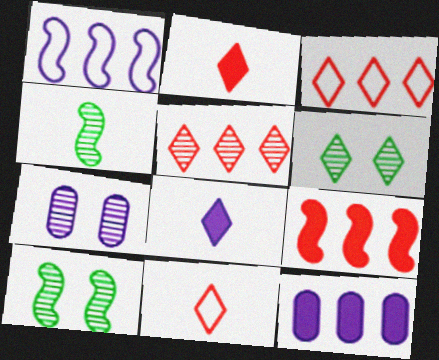[[1, 7, 8], 
[3, 6, 8], 
[4, 5, 7], 
[10, 11, 12]]